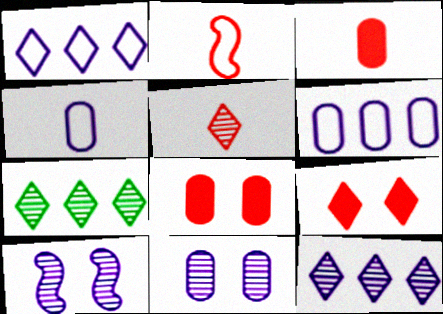[[2, 3, 5]]